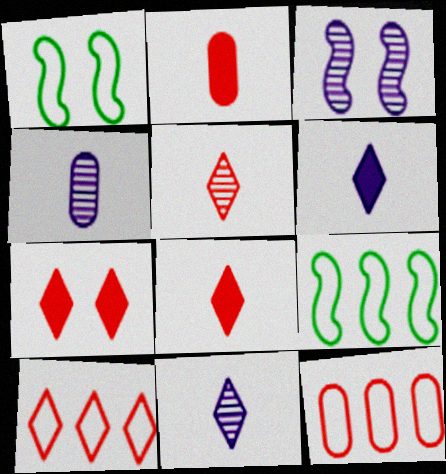[[4, 7, 9], 
[5, 7, 10]]